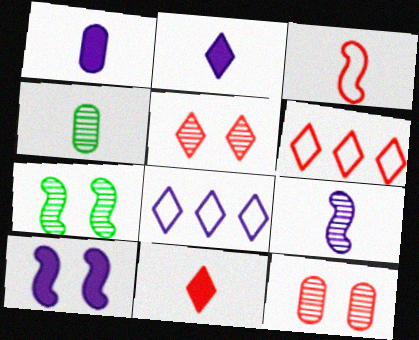[[1, 6, 7], 
[2, 3, 4], 
[4, 6, 10], 
[5, 6, 11]]